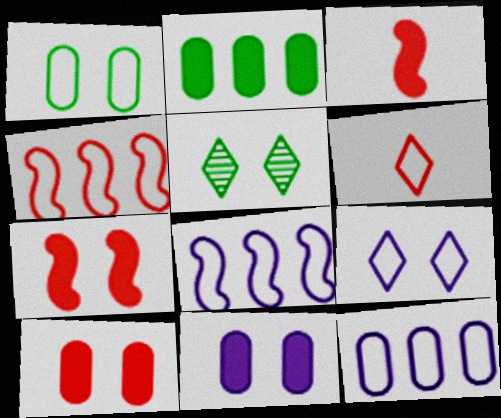[[1, 6, 8], 
[3, 5, 12]]